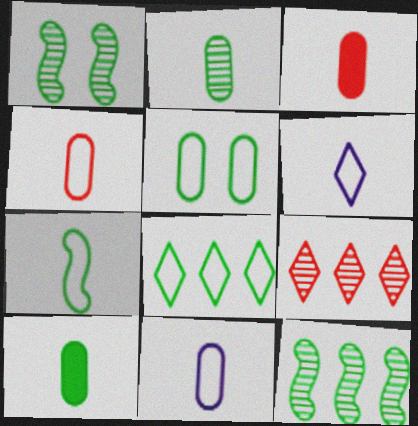[[1, 8, 10], 
[2, 3, 11], 
[4, 6, 7], 
[5, 7, 8]]